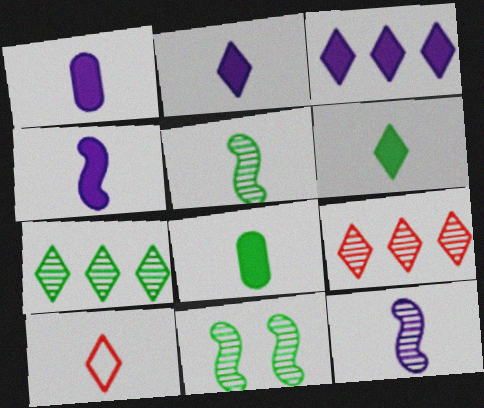[[1, 2, 4], 
[1, 5, 10], 
[8, 10, 12]]